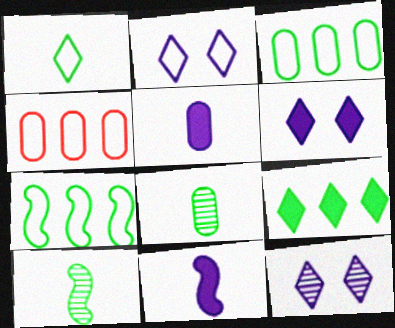[[2, 6, 12], 
[4, 6, 10]]